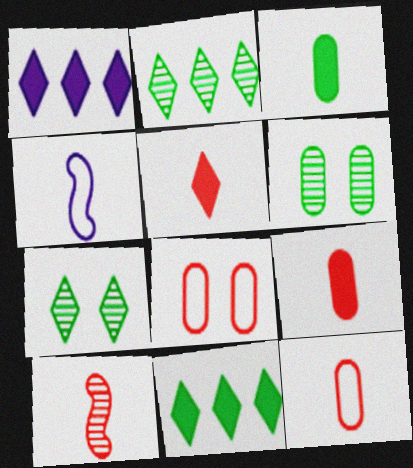[[5, 10, 12]]